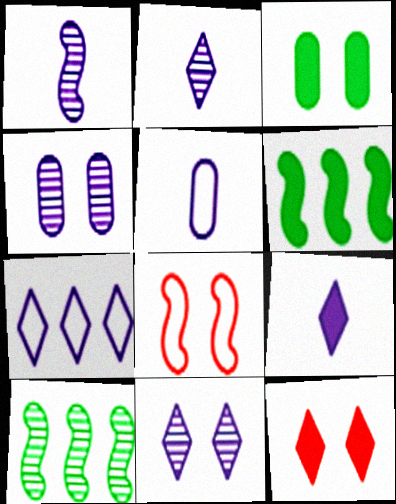[[1, 5, 9], 
[1, 6, 8], 
[3, 8, 11], 
[5, 10, 12], 
[7, 9, 11]]